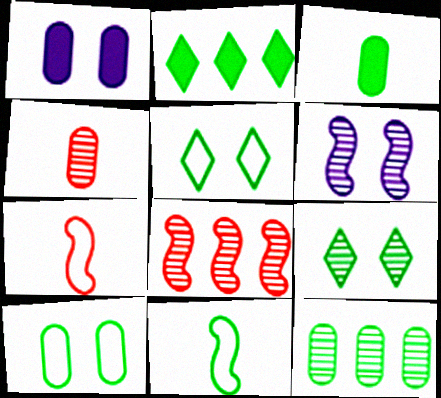[[3, 10, 12]]